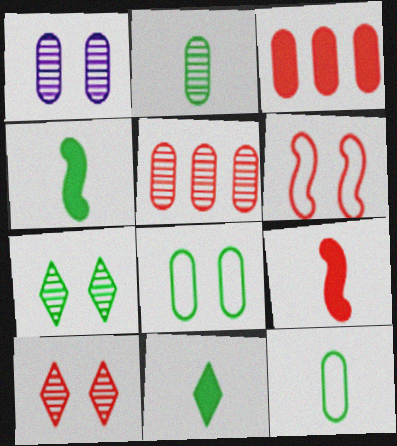[[1, 2, 5], 
[1, 3, 12]]